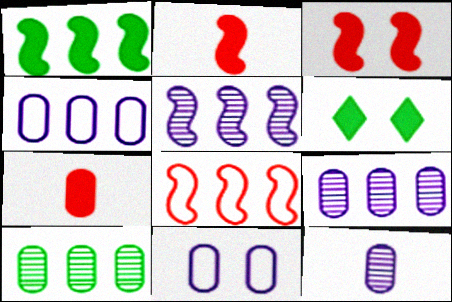[[1, 5, 8], 
[6, 8, 12], 
[7, 10, 11]]